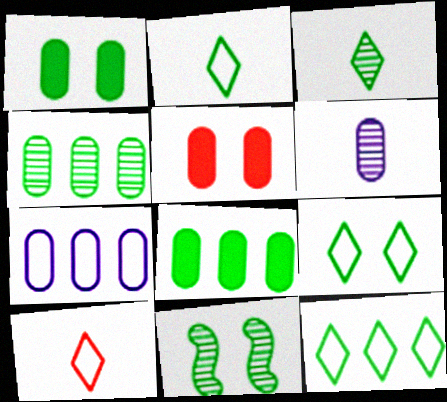[[1, 9, 11], 
[2, 8, 11], 
[2, 9, 12], 
[3, 4, 11]]